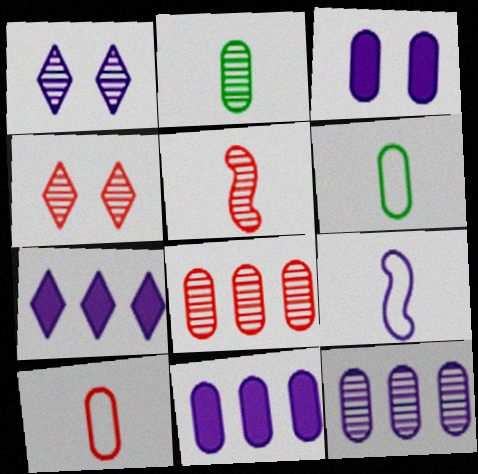[[1, 9, 11], 
[3, 6, 8], 
[4, 5, 8]]